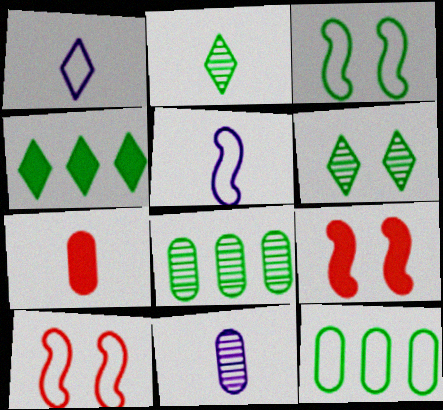[[1, 8, 9], 
[1, 10, 12], 
[2, 5, 7], 
[4, 10, 11]]